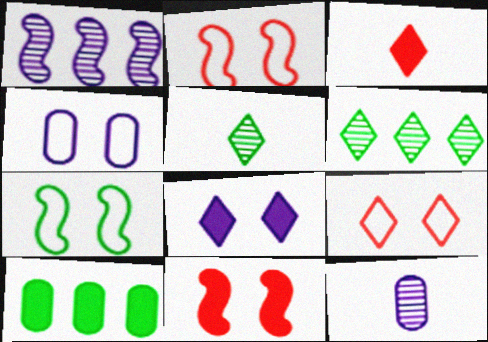[[4, 7, 9], 
[5, 7, 10]]